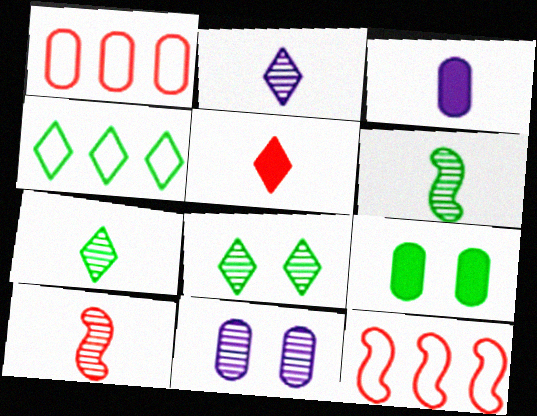[[2, 9, 12], 
[3, 8, 12], 
[4, 6, 9]]